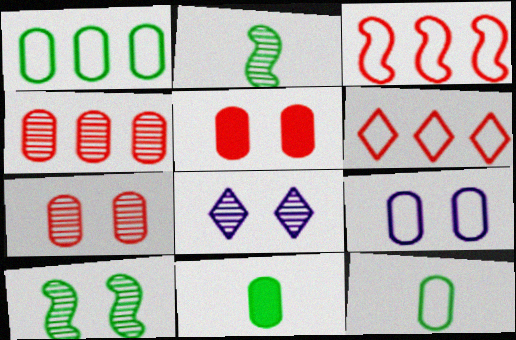[[2, 4, 8], 
[3, 8, 11], 
[4, 9, 11], 
[7, 8, 10]]